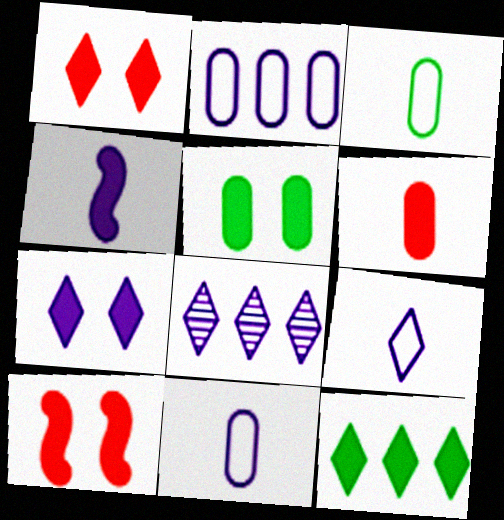[[3, 8, 10], 
[5, 7, 10], 
[7, 8, 9]]